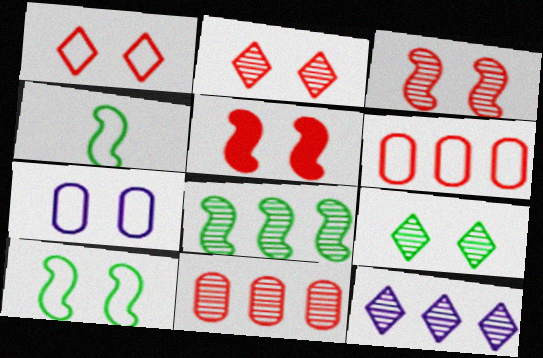[[1, 7, 10], 
[5, 7, 9], 
[8, 11, 12]]